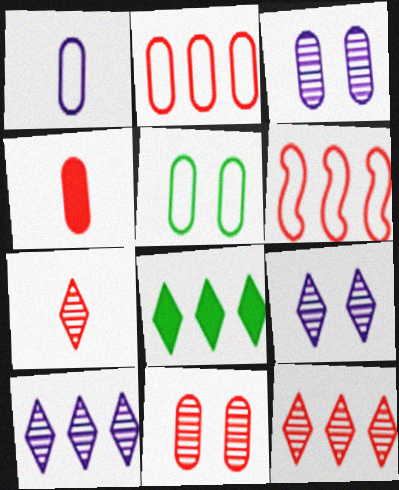[[1, 2, 5], 
[2, 4, 11]]